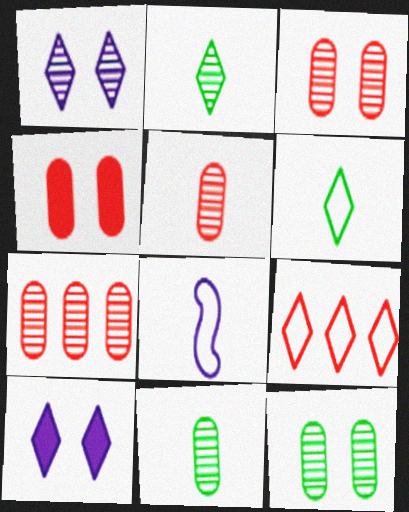[[2, 9, 10], 
[3, 5, 7]]